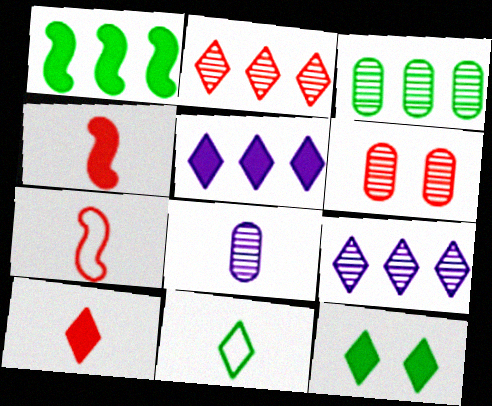[[3, 6, 8], 
[4, 8, 11], 
[5, 10, 12]]